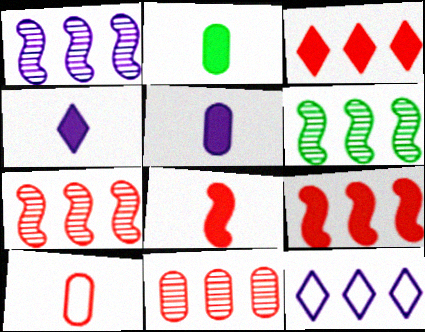[[1, 6, 7], 
[2, 4, 8]]